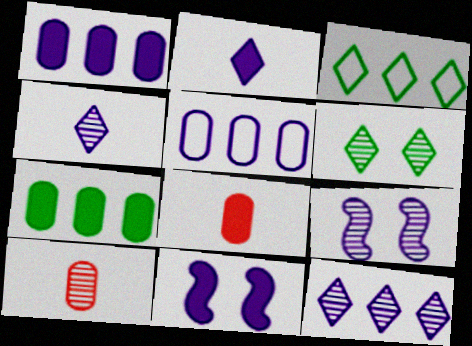[[1, 2, 11], 
[2, 5, 9], 
[3, 8, 9], 
[3, 10, 11], 
[4, 5, 11]]